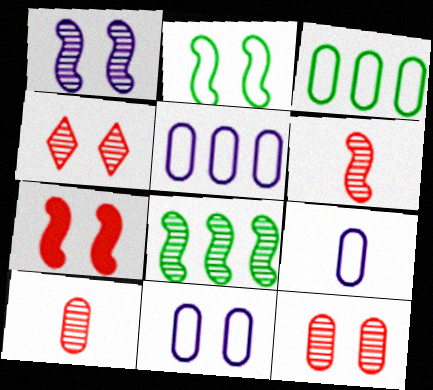[[1, 2, 7], 
[1, 6, 8], 
[5, 9, 11]]